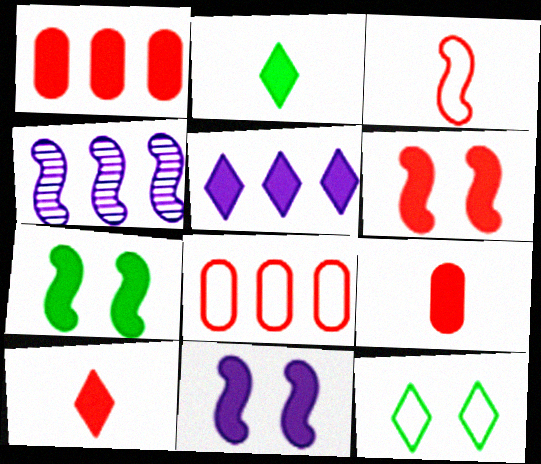[[1, 2, 11], 
[1, 6, 10], 
[3, 4, 7], 
[4, 9, 12], 
[5, 7, 9], 
[6, 7, 11]]